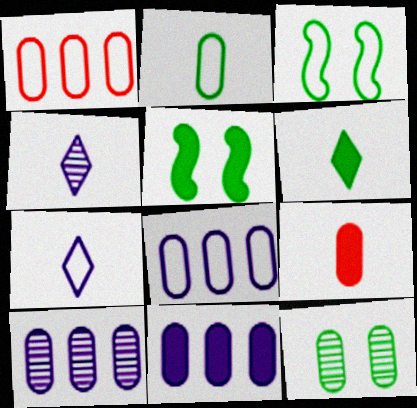[[1, 3, 7], 
[1, 4, 5], 
[8, 9, 12], 
[8, 10, 11]]